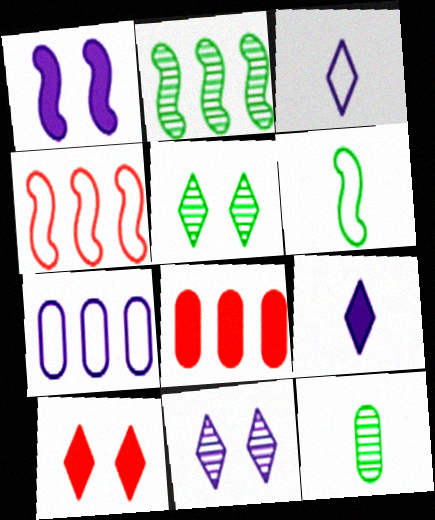[[2, 5, 12], 
[6, 8, 11]]